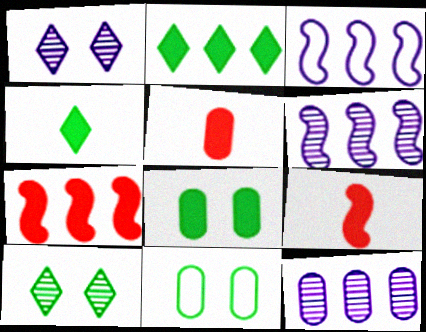[[3, 5, 10], 
[5, 11, 12]]